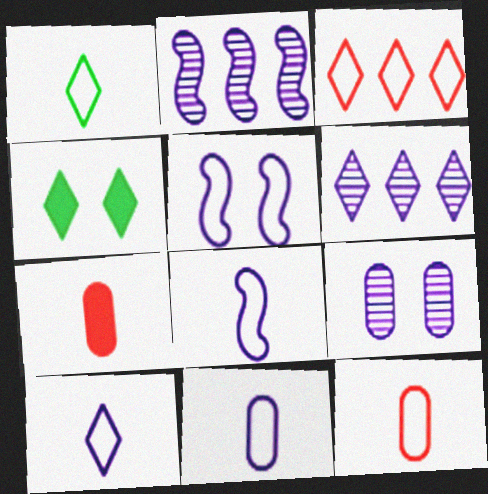[[1, 8, 12], 
[2, 4, 12], 
[8, 10, 11]]